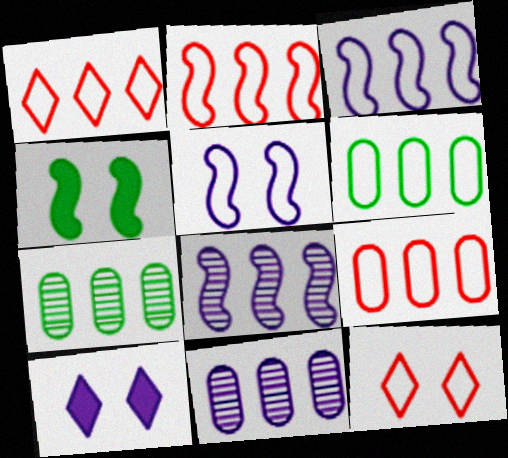[[1, 2, 9], 
[1, 3, 6]]